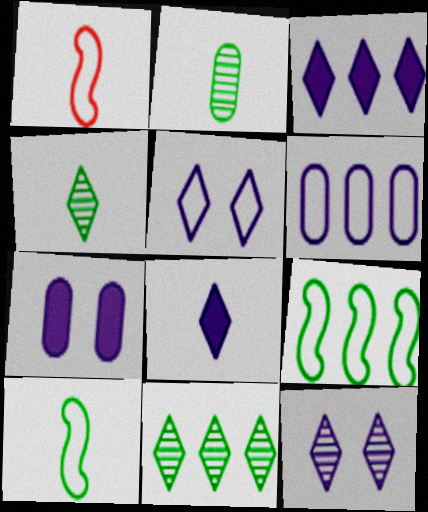[[1, 2, 8], 
[1, 7, 11]]